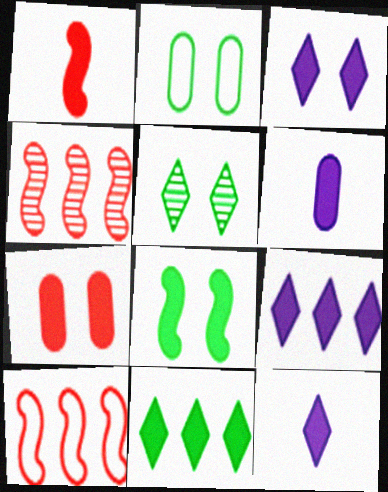[[2, 4, 12], 
[2, 5, 8], 
[3, 7, 8], 
[3, 9, 12], 
[5, 6, 10]]